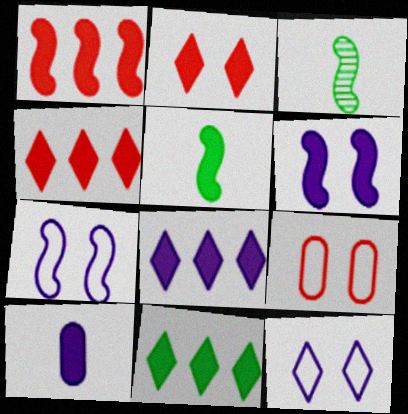[[1, 3, 7], 
[1, 5, 6], 
[3, 8, 9], 
[4, 8, 11], 
[6, 8, 10]]